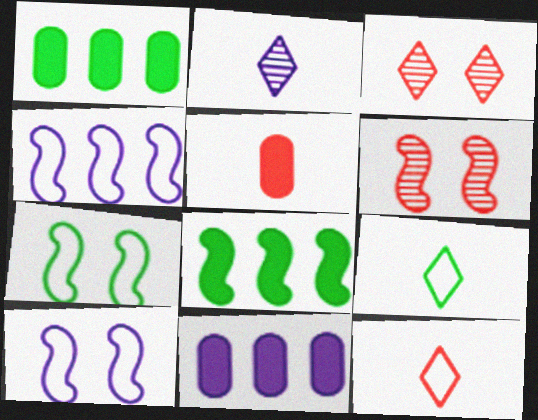[[2, 10, 11], 
[6, 9, 11]]